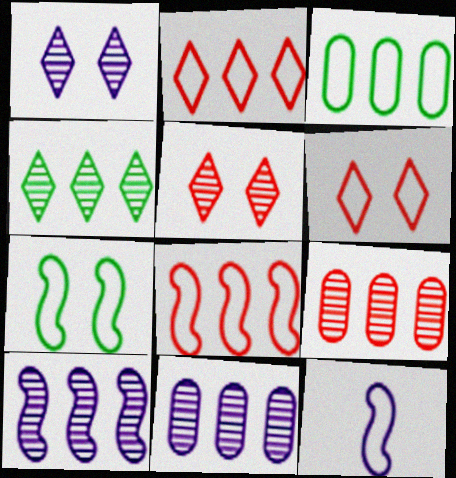[[3, 6, 12], 
[4, 9, 10], 
[7, 8, 12]]